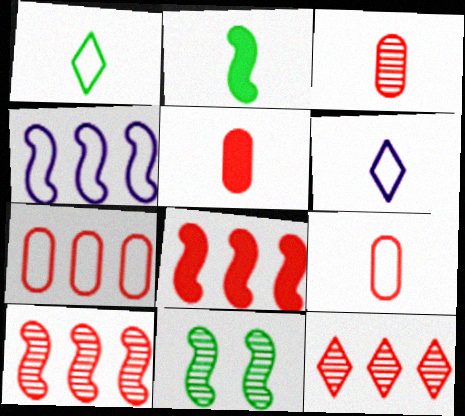[[2, 3, 6], 
[3, 5, 9], 
[7, 8, 12]]